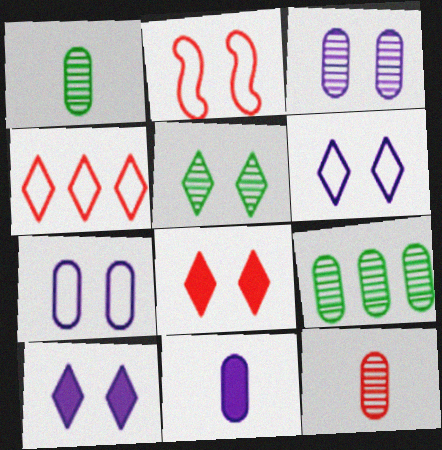[[3, 9, 12], 
[5, 6, 8]]